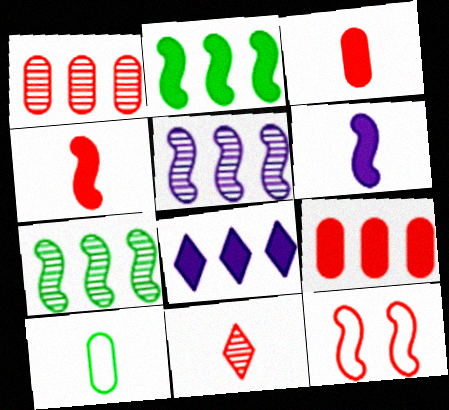[[2, 8, 9], 
[6, 7, 12], 
[6, 10, 11], 
[9, 11, 12]]